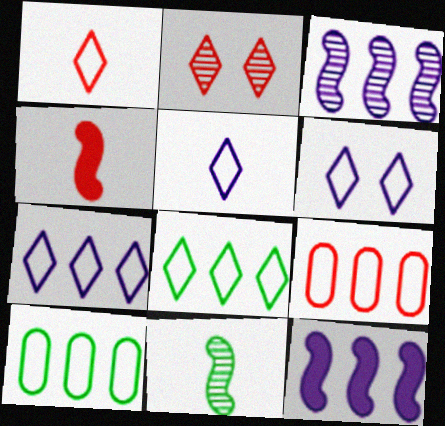[[1, 6, 8], 
[2, 4, 9], 
[5, 6, 7]]